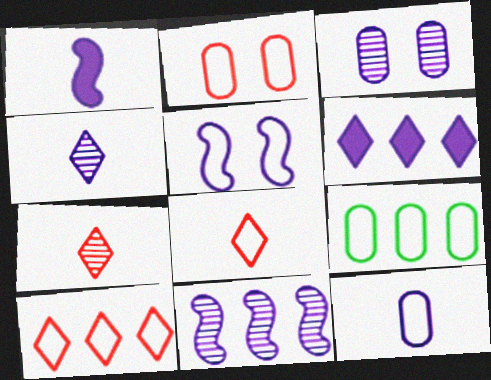[[1, 4, 12], 
[1, 5, 11], 
[2, 9, 12], 
[3, 4, 11], 
[5, 8, 9]]